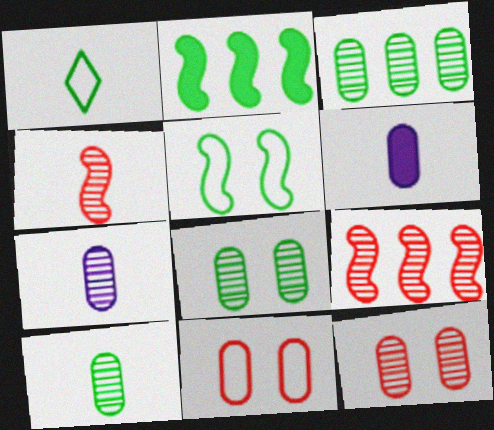[[1, 2, 8], 
[1, 4, 6], 
[3, 6, 11], 
[3, 7, 12], 
[3, 8, 10]]